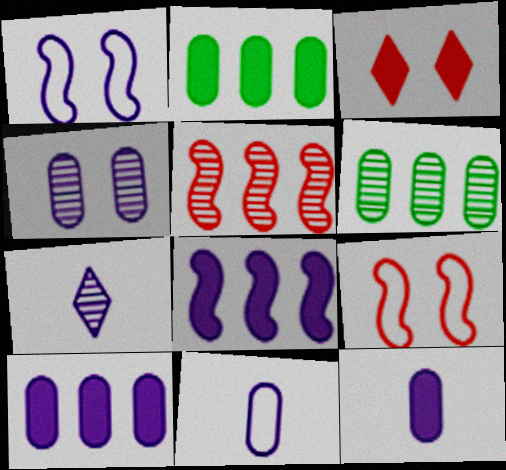[[1, 7, 10], 
[2, 7, 9], 
[4, 10, 11]]